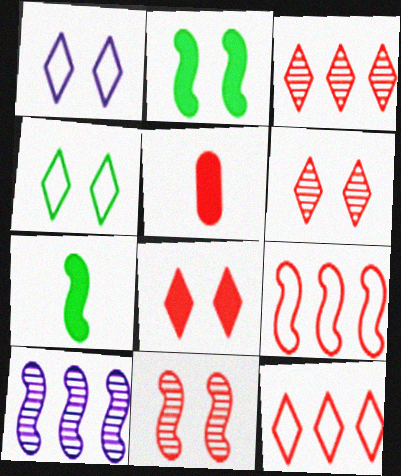[[4, 5, 10], 
[5, 6, 9], 
[5, 11, 12]]